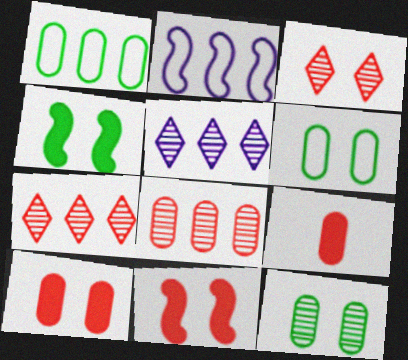[]